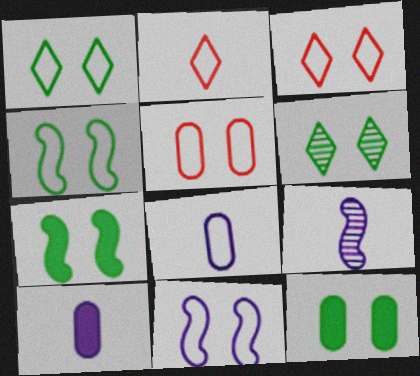[[1, 5, 11], 
[4, 6, 12]]